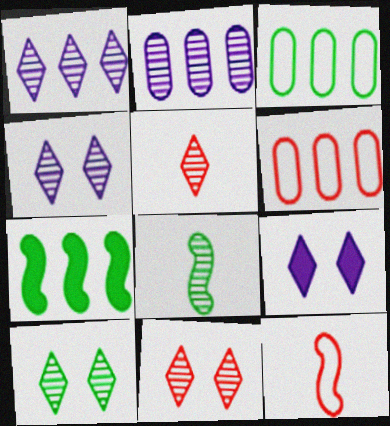[[1, 5, 10], 
[1, 6, 7], 
[2, 8, 11], 
[4, 10, 11], 
[6, 8, 9]]